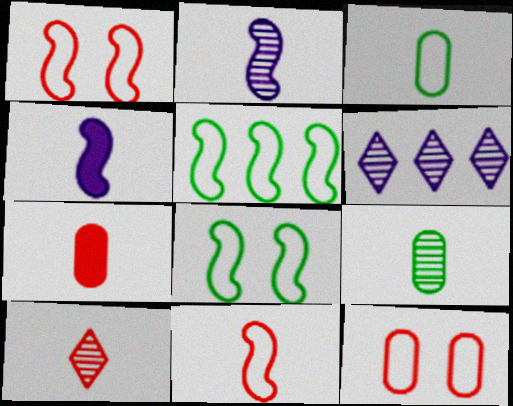[[2, 9, 10], 
[3, 4, 10], 
[6, 7, 8], 
[7, 10, 11]]